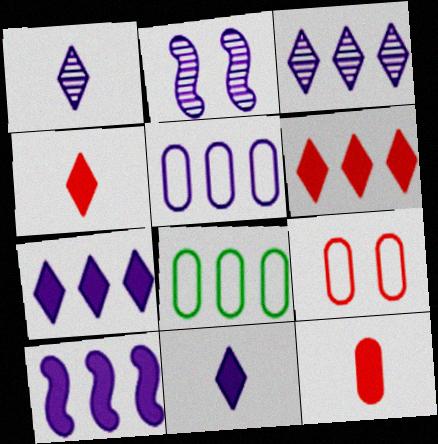[[2, 4, 8], 
[2, 5, 11], 
[3, 5, 10]]